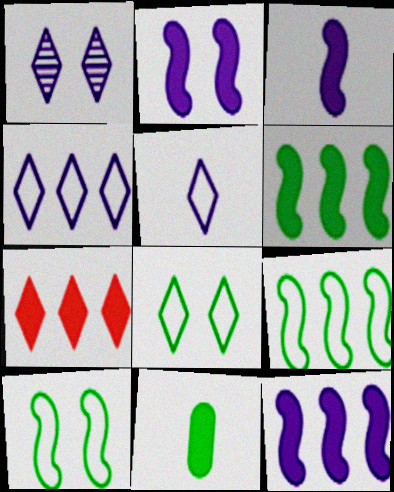[[2, 3, 12], 
[2, 7, 11]]